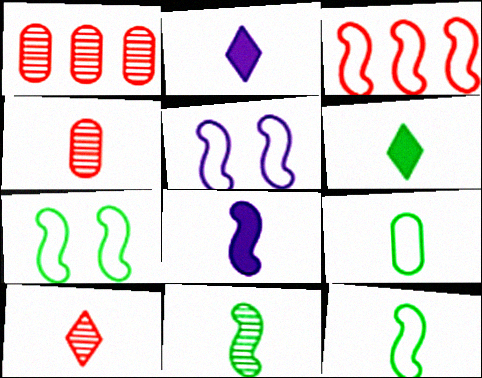[[1, 2, 7], 
[1, 5, 6], 
[2, 4, 12], 
[3, 5, 12], 
[6, 9, 11], 
[8, 9, 10]]